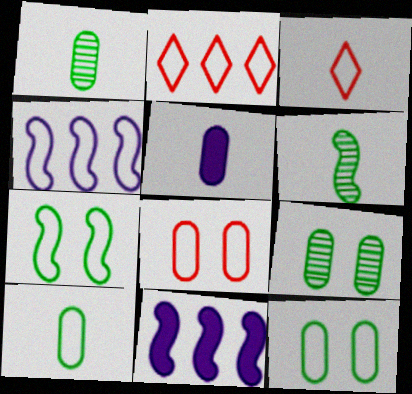[[3, 4, 12], 
[3, 5, 6], 
[3, 9, 11]]